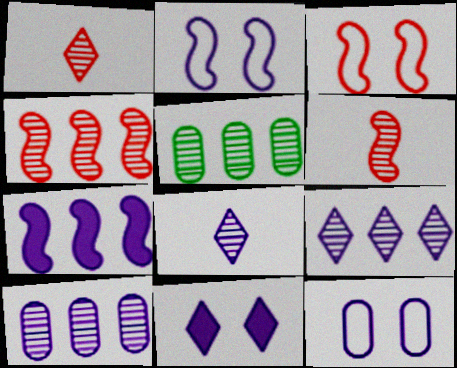[[4, 5, 9], 
[7, 8, 12]]